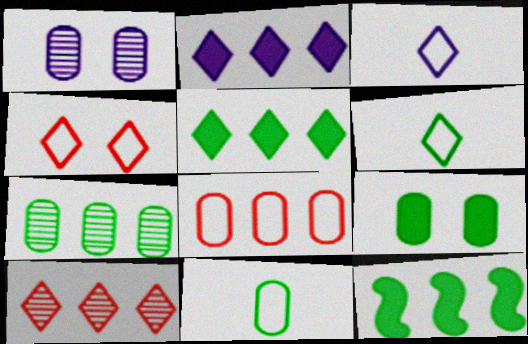[[7, 9, 11]]